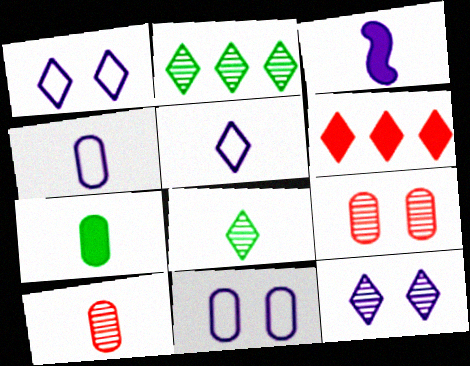[[1, 6, 8], 
[4, 7, 10]]